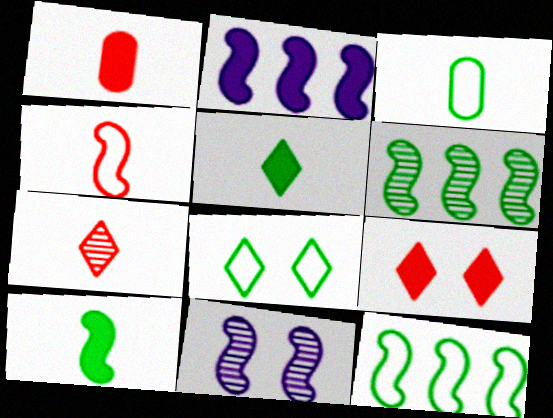[[1, 4, 7], 
[3, 8, 12]]